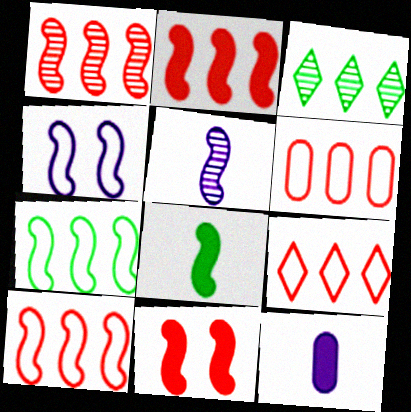[[1, 2, 10], 
[1, 4, 8], 
[5, 7, 11], 
[6, 9, 10]]